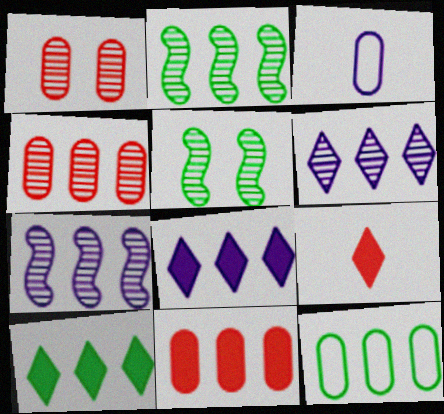[[2, 4, 6], 
[2, 10, 12]]